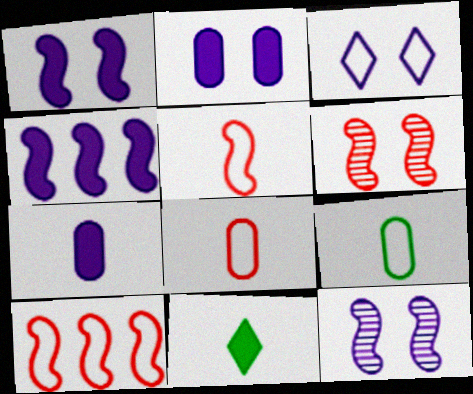[[2, 3, 12], 
[3, 9, 10]]